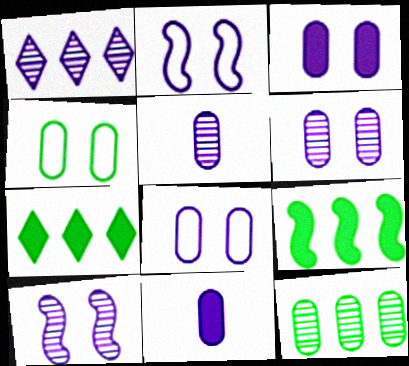[[1, 2, 11], 
[1, 5, 10], 
[3, 6, 8]]